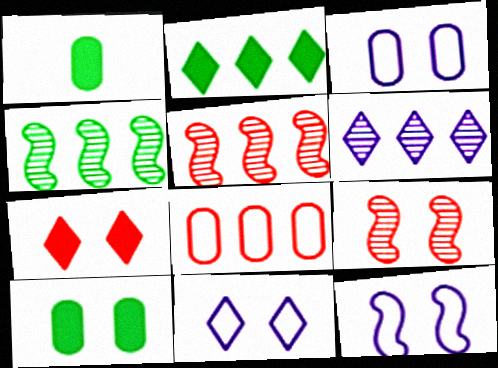[[1, 5, 11], 
[3, 11, 12], 
[9, 10, 11]]